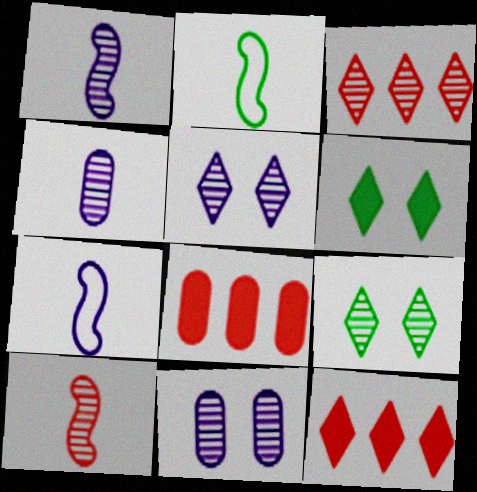[[2, 5, 8], 
[2, 11, 12], 
[7, 8, 9]]